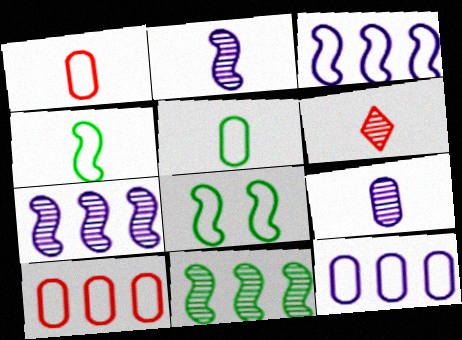[]